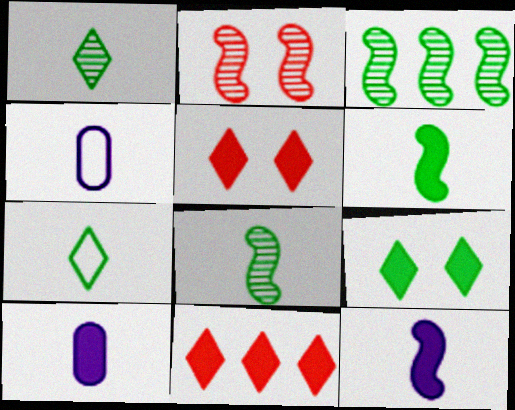[[3, 4, 5]]